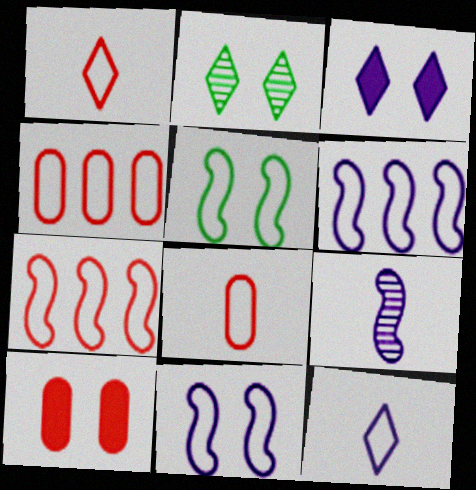[[2, 10, 11], 
[4, 5, 12]]